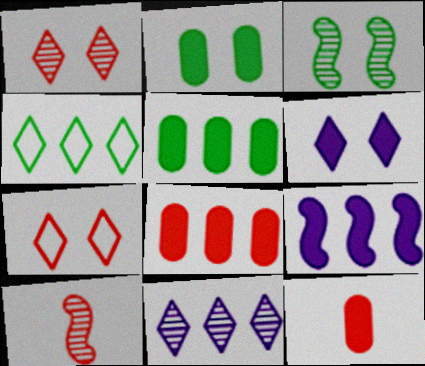[[7, 8, 10]]